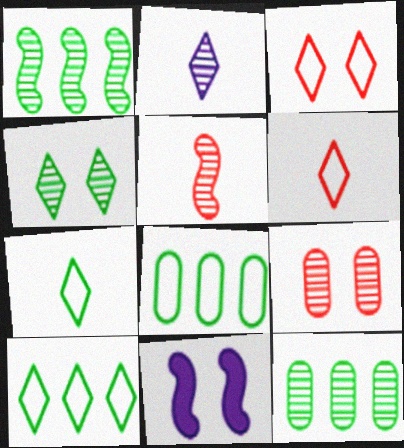[[1, 2, 9], 
[6, 11, 12]]